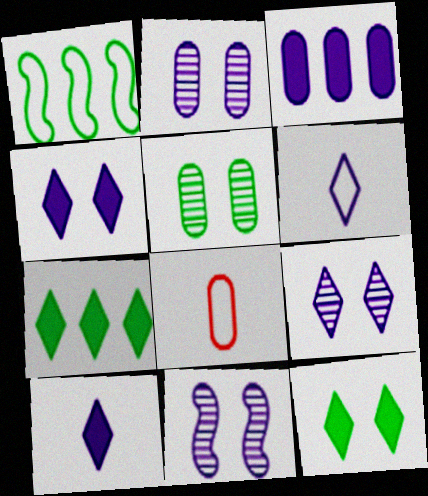[[2, 9, 11], 
[3, 5, 8], 
[3, 6, 11], 
[7, 8, 11]]